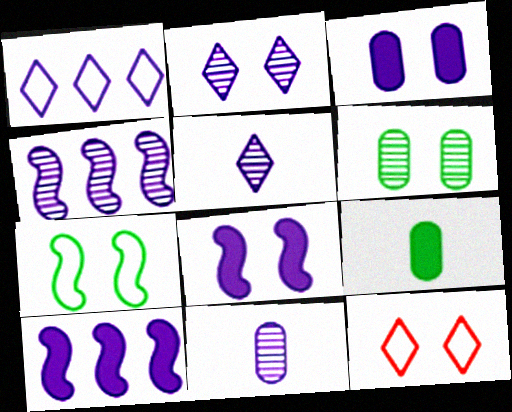[[1, 8, 11], 
[2, 4, 11], 
[4, 9, 12], 
[6, 8, 12]]